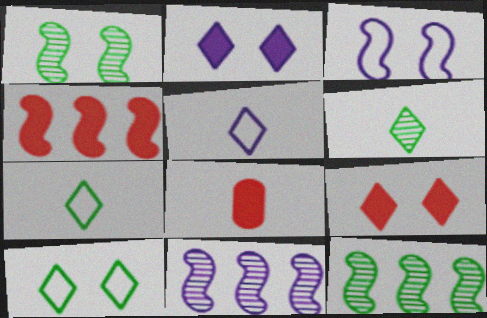[[4, 8, 9], 
[8, 10, 11]]